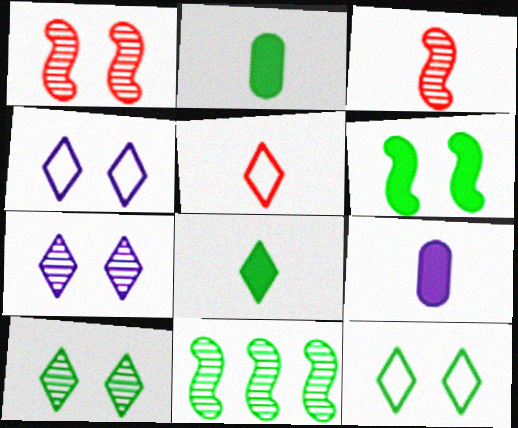[[2, 11, 12]]